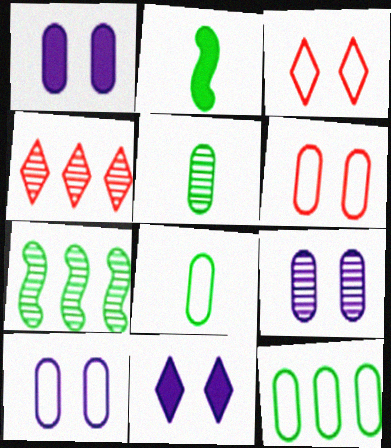[[1, 9, 10], 
[2, 4, 10]]